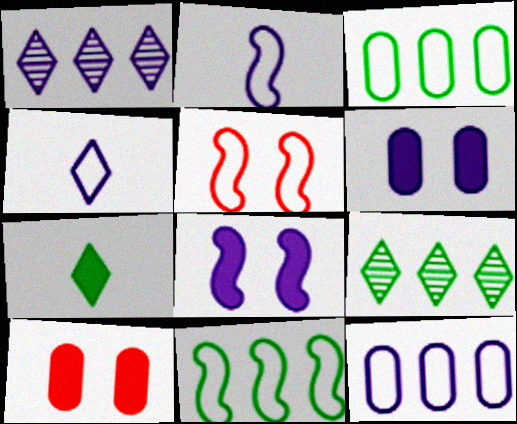[[1, 2, 6], 
[2, 5, 11], 
[2, 9, 10], 
[3, 4, 5]]